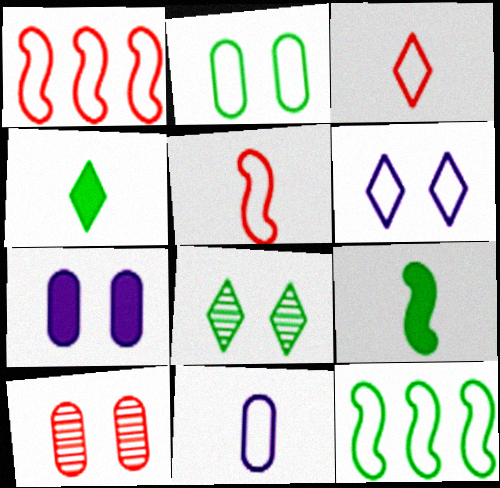[[2, 7, 10]]